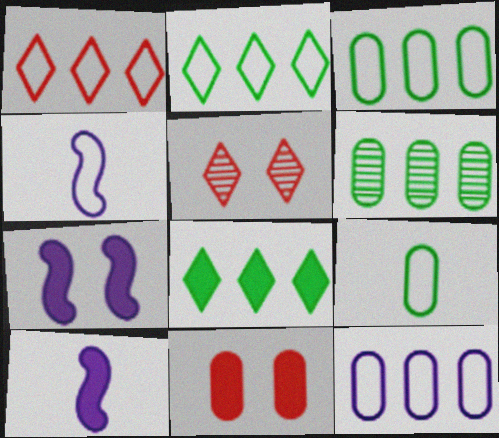[[3, 5, 10], 
[8, 10, 11]]